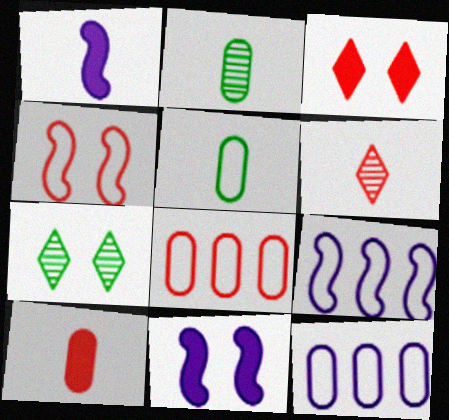[[1, 5, 6], 
[1, 7, 8], 
[2, 3, 9], 
[7, 9, 10]]